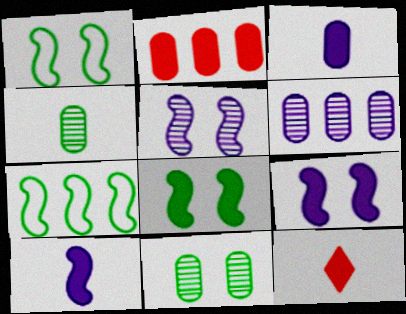[[1, 6, 12]]